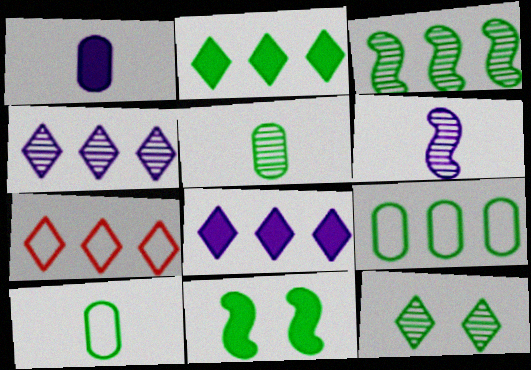[[2, 3, 9], 
[2, 4, 7], 
[3, 5, 12]]